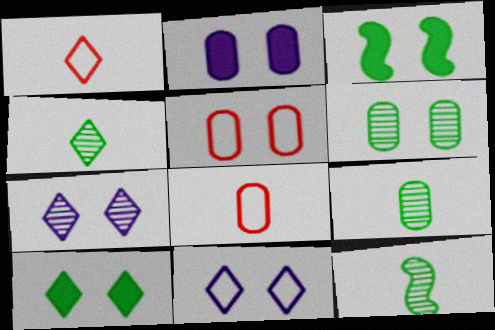[[2, 5, 6], 
[3, 5, 7], 
[4, 9, 12]]